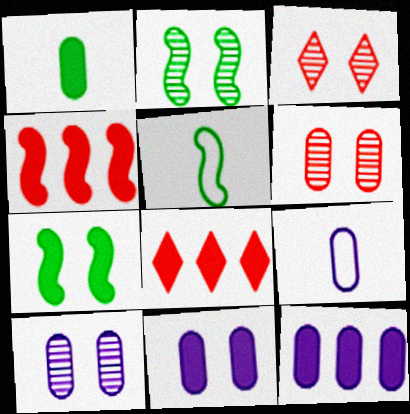[[2, 3, 10], 
[2, 8, 9], 
[3, 5, 12], 
[5, 8, 10], 
[9, 10, 12]]